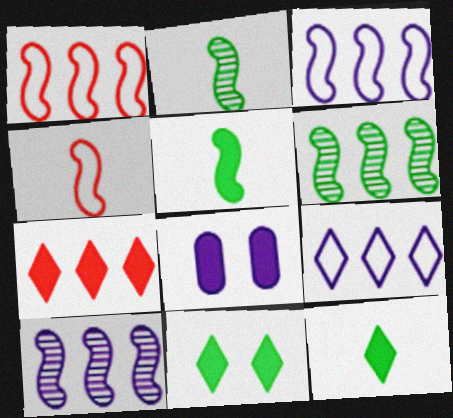[[5, 7, 8]]